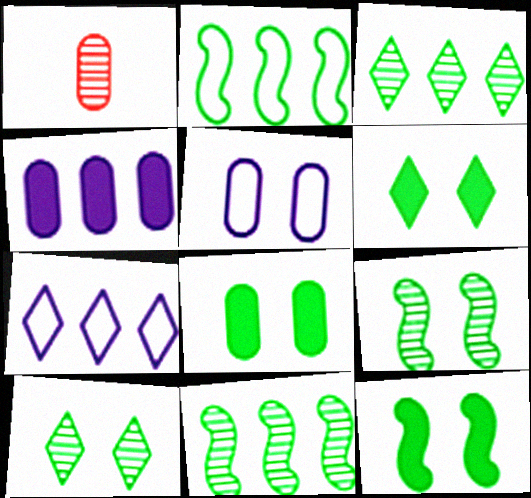[[1, 7, 12], 
[6, 8, 12]]